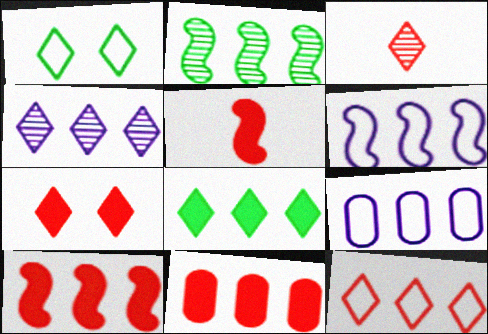[[2, 6, 10], 
[3, 7, 12], 
[4, 8, 12], 
[5, 7, 11]]